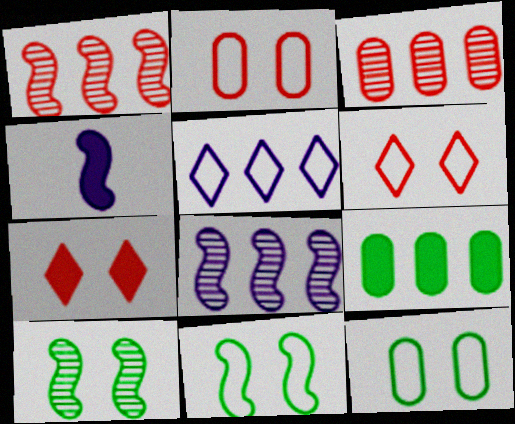[[1, 4, 11], 
[1, 5, 9], 
[4, 7, 9]]